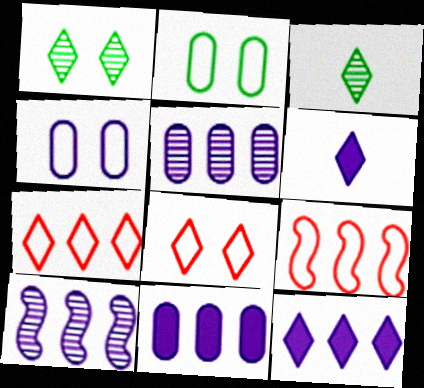[[1, 6, 7], 
[3, 8, 12], 
[4, 6, 10]]